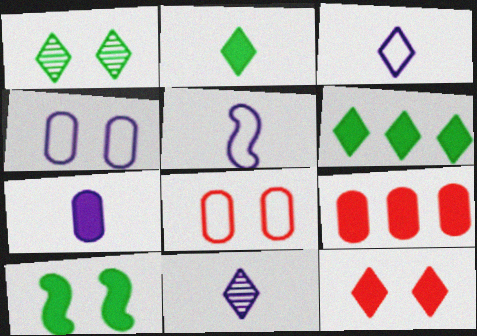[[1, 5, 9], 
[5, 7, 11]]